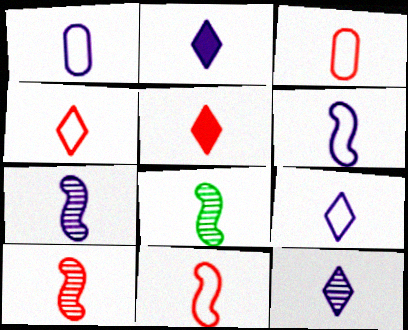[[1, 2, 7], 
[1, 5, 8], 
[1, 6, 9], 
[2, 3, 8], 
[2, 9, 12], 
[3, 4, 11], 
[3, 5, 10], 
[7, 8, 10]]